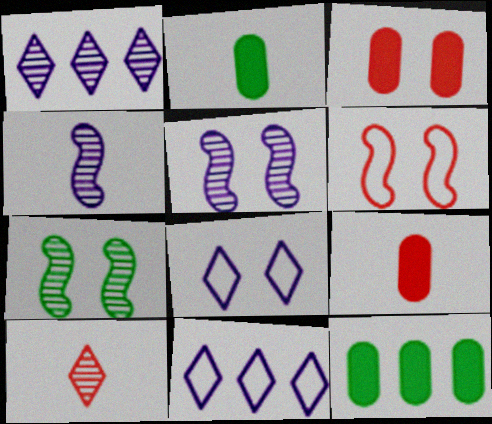[[1, 2, 6], 
[3, 7, 8], 
[7, 9, 11]]